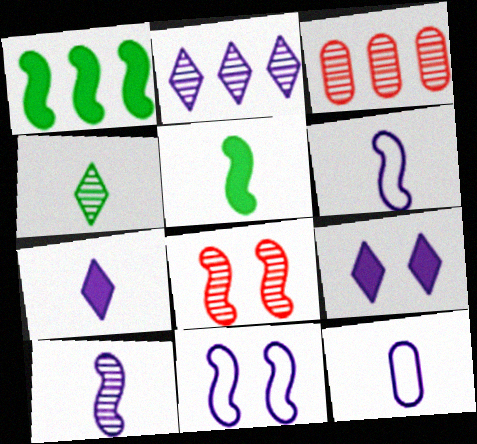[[1, 6, 8], 
[7, 10, 12]]